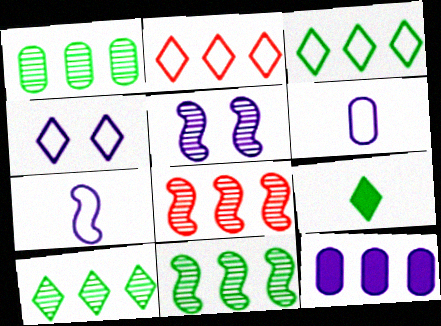[[1, 10, 11], 
[2, 11, 12], 
[3, 8, 12]]